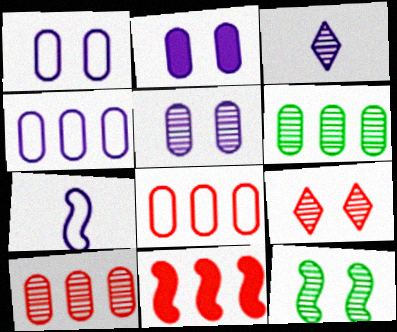[[1, 2, 5], 
[3, 10, 12], 
[5, 9, 12], 
[7, 11, 12]]